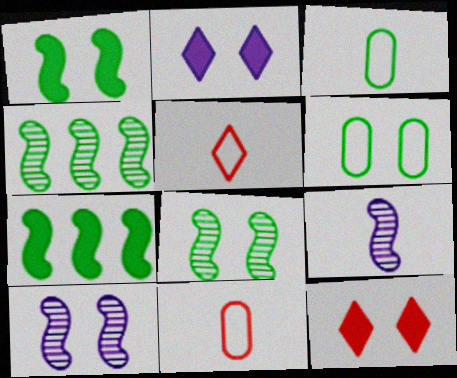[[2, 4, 11], 
[6, 10, 12]]